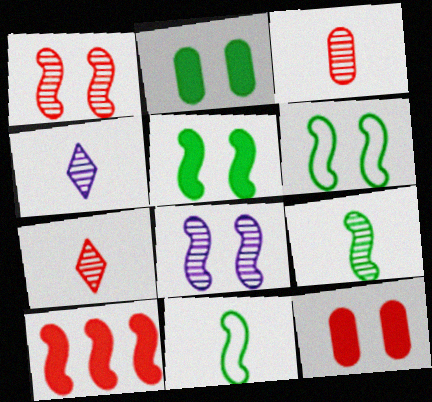[[3, 4, 9], 
[8, 10, 11]]